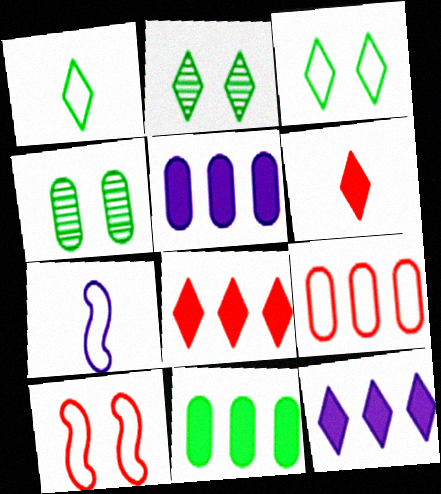[[3, 7, 9], 
[4, 7, 8]]